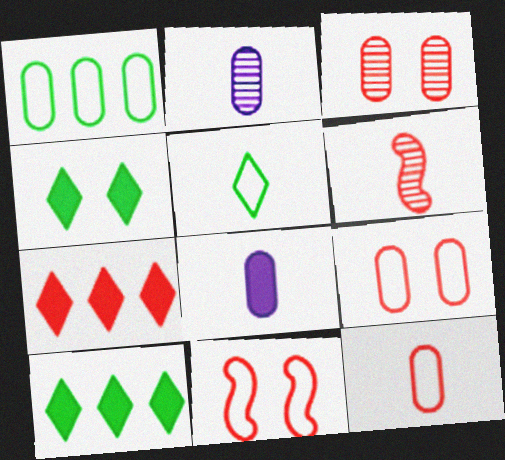[[1, 3, 8], 
[2, 10, 11], 
[5, 6, 8], 
[6, 7, 9]]